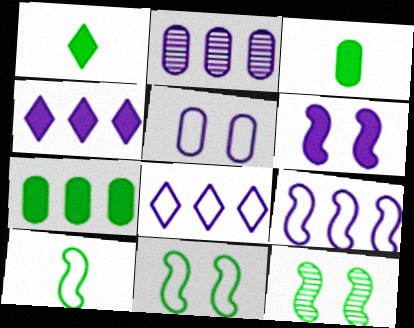[[2, 4, 9]]